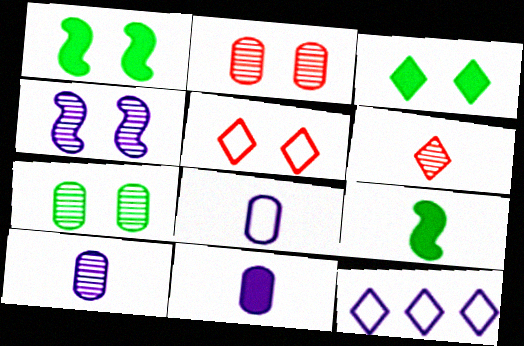[[2, 9, 12], 
[3, 6, 12], 
[4, 11, 12], 
[6, 8, 9], 
[8, 10, 11]]